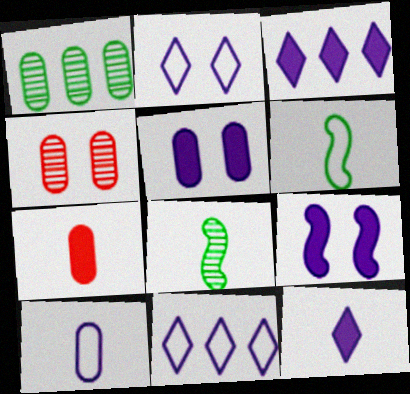[[3, 4, 6]]